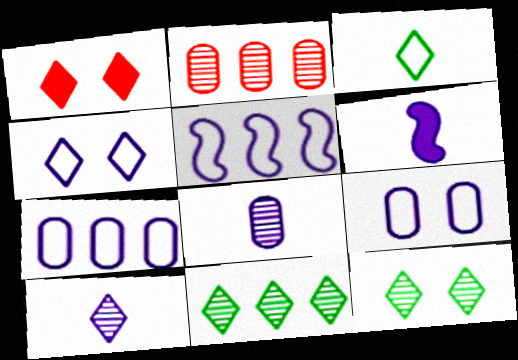[[1, 4, 12]]